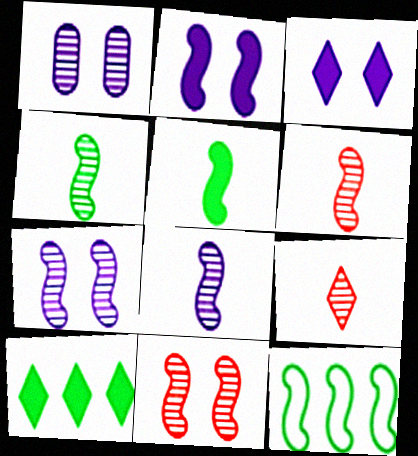[[2, 6, 12], 
[4, 6, 8]]